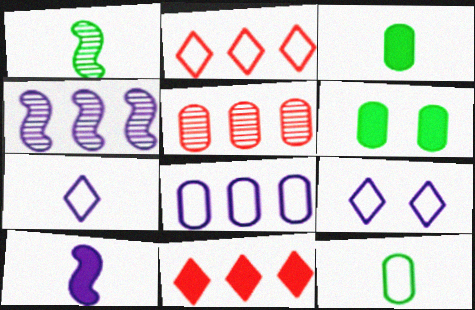[[6, 10, 11]]